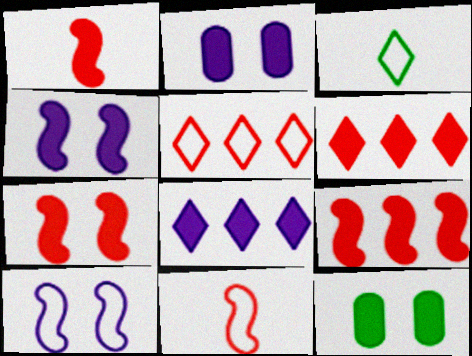[[1, 7, 9], 
[1, 8, 12]]